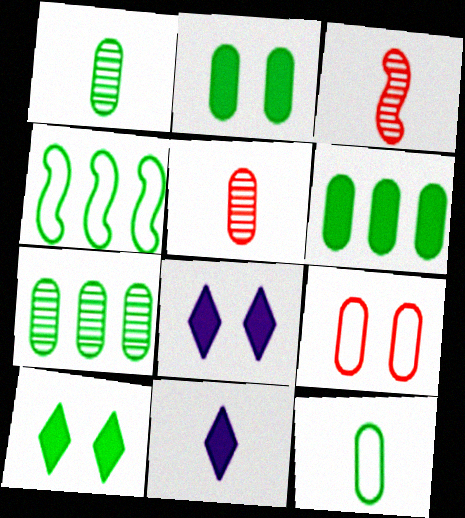[[1, 4, 10], 
[2, 7, 12], 
[3, 11, 12], 
[4, 5, 8]]